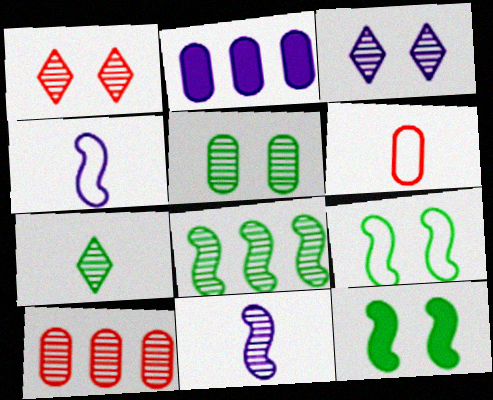[[2, 3, 4], 
[2, 5, 6], 
[5, 7, 8]]